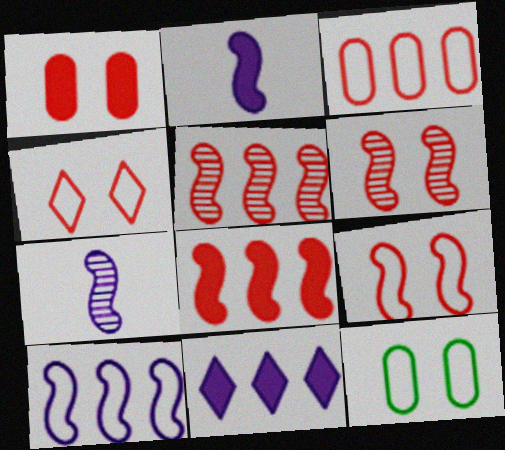[[1, 4, 6]]